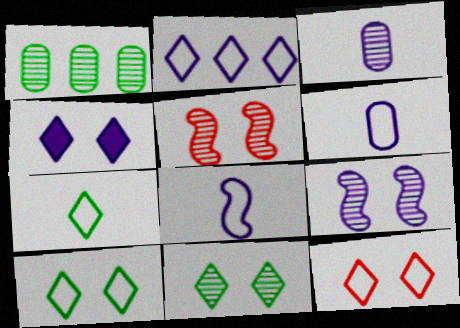[[2, 7, 12], 
[4, 11, 12]]